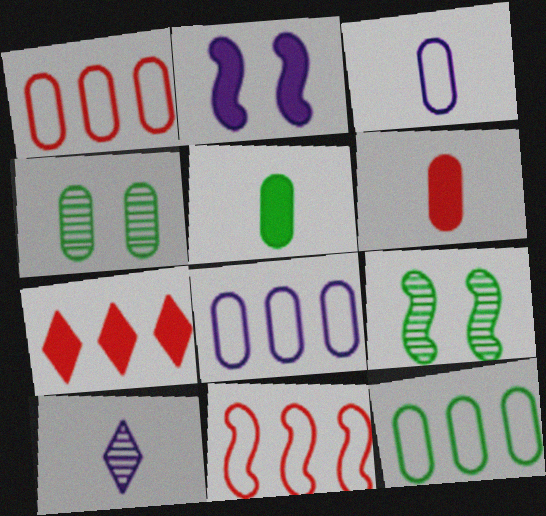[[1, 8, 12], 
[2, 5, 7], 
[2, 8, 10], 
[3, 7, 9], 
[4, 5, 12], 
[4, 6, 8]]